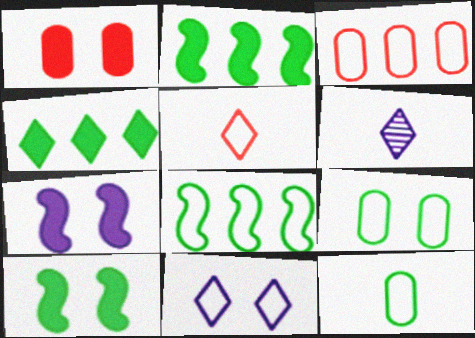[[1, 6, 8], 
[3, 6, 10]]